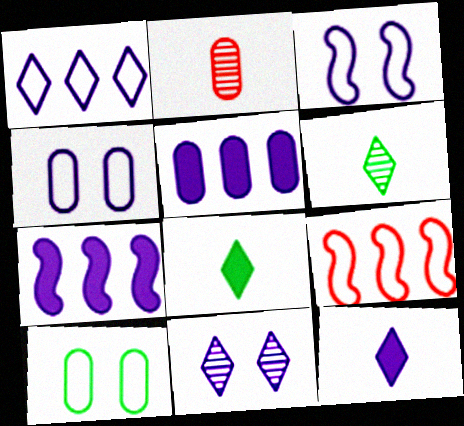[[1, 11, 12], 
[2, 5, 10]]